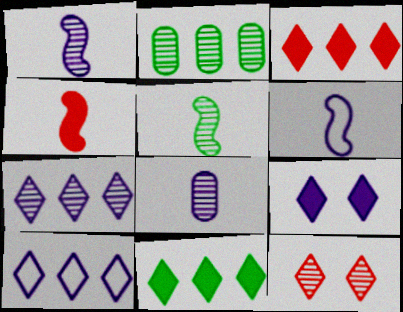[[1, 2, 12], 
[4, 5, 6]]